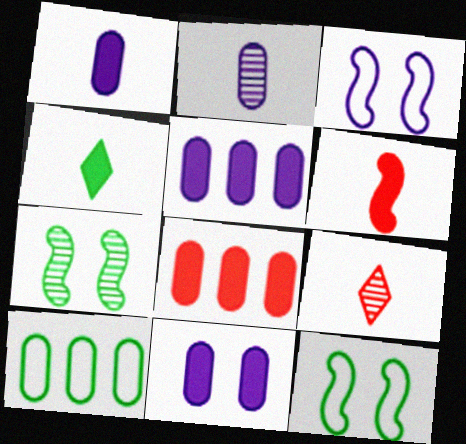[[1, 4, 6], 
[1, 5, 11], 
[4, 7, 10], 
[5, 9, 12]]